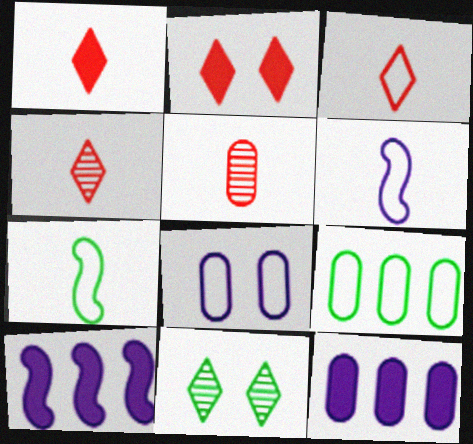[[1, 3, 4]]